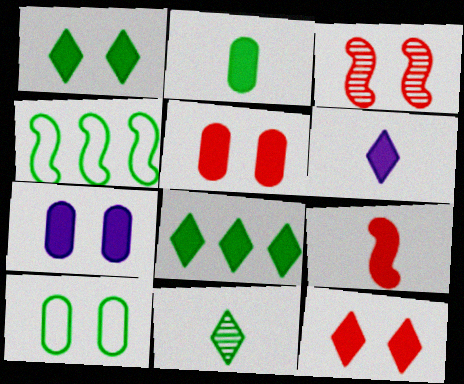[[2, 6, 9], 
[6, 8, 12], 
[7, 8, 9]]